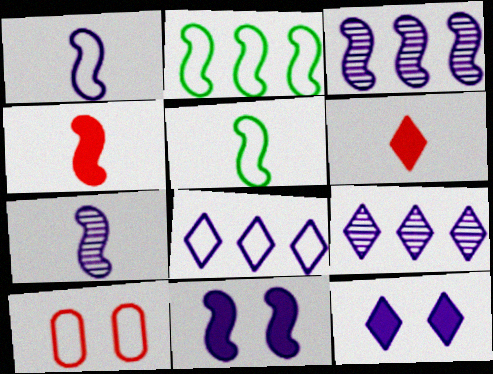[[1, 3, 11], 
[4, 5, 7], 
[5, 8, 10]]